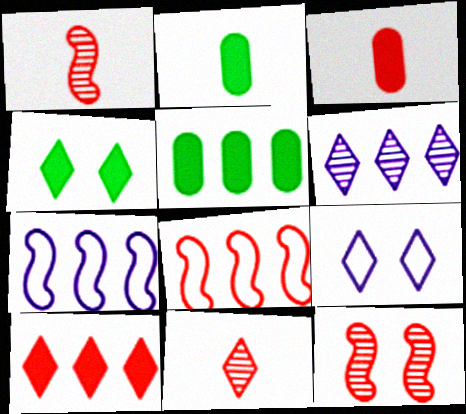[[1, 5, 9], 
[5, 6, 8]]